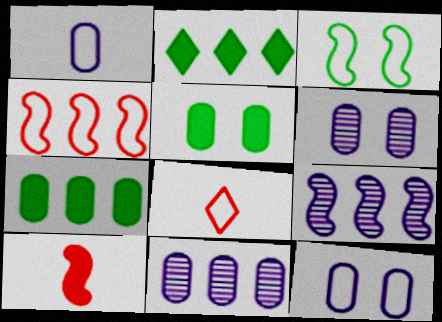[[2, 4, 11], 
[3, 9, 10], 
[5, 8, 9]]